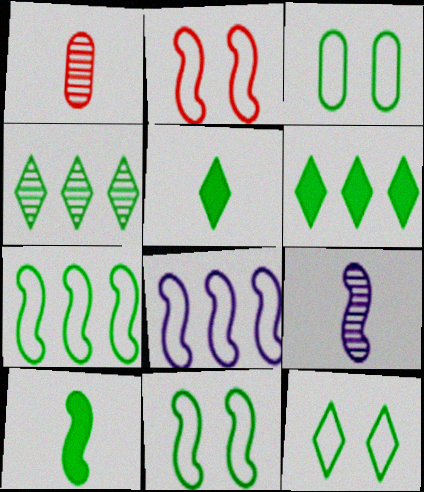[[3, 4, 10], 
[3, 11, 12], 
[4, 5, 12]]